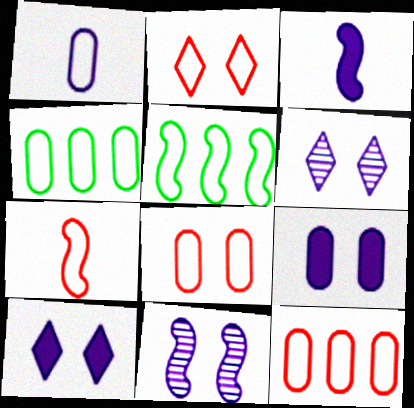[[1, 2, 5], 
[1, 4, 8], 
[2, 7, 12]]